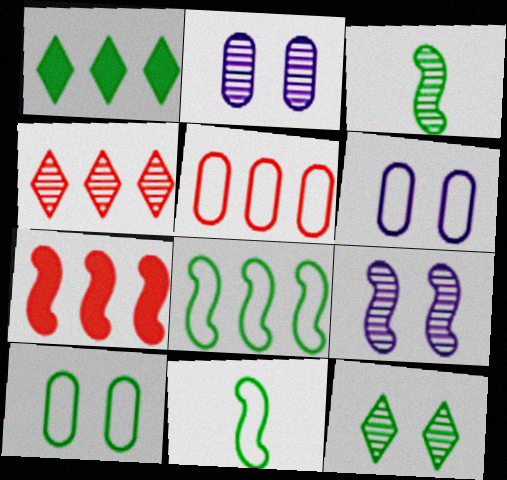[[1, 3, 10], 
[2, 3, 4], 
[4, 5, 7], 
[7, 9, 11]]